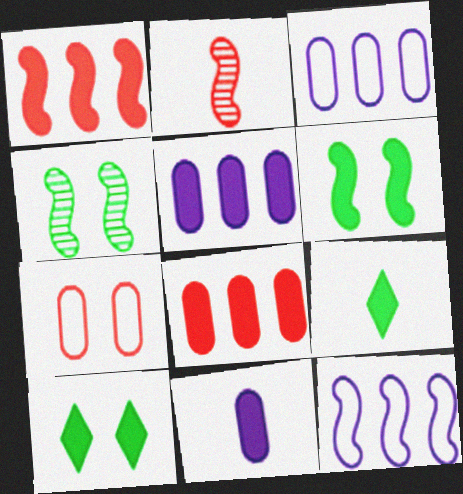[[1, 10, 11], 
[2, 3, 10], 
[2, 6, 12]]